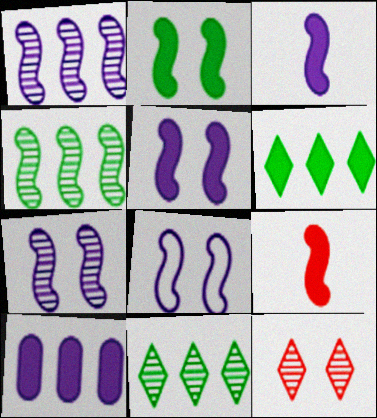[[1, 3, 8], 
[4, 8, 9], 
[5, 7, 8]]